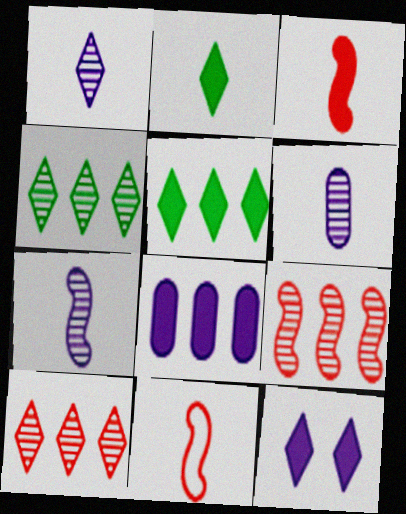[[1, 6, 7], 
[2, 6, 11]]